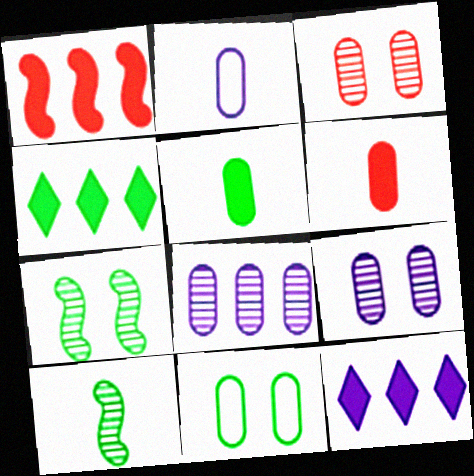[[4, 10, 11], 
[6, 8, 11]]